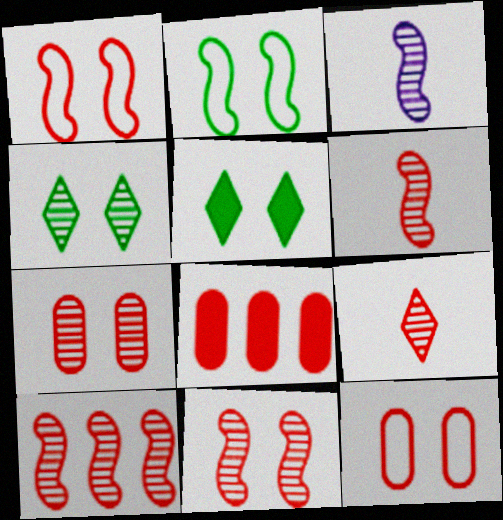[[1, 8, 9], 
[6, 10, 11], 
[7, 9, 10]]